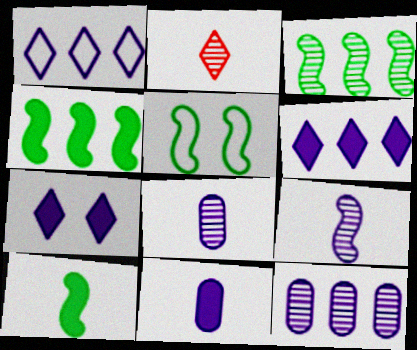[[3, 5, 10]]